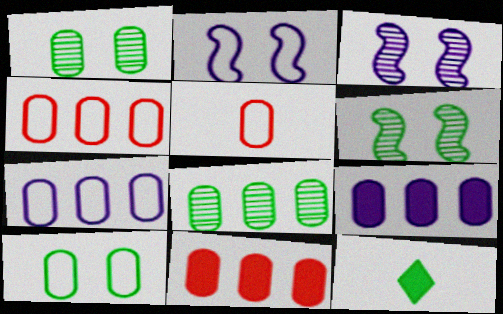[[1, 5, 9], 
[3, 4, 12], 
[4, 8, 9], 
[5, 7, 10], 
[7, 8, 11]]